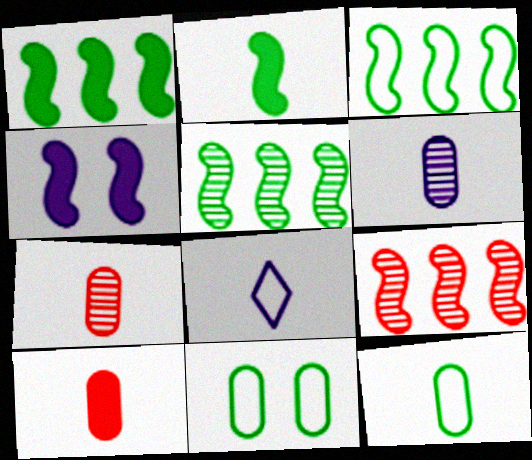[[1, 3, 5], 
[2, 7, 8], 
[6, 10, 12]]